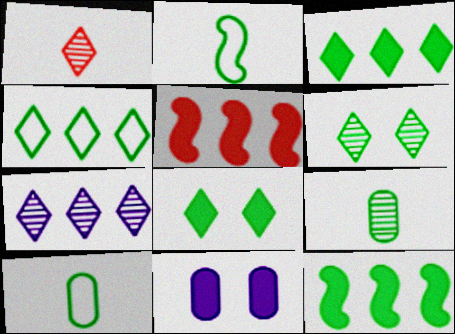[[1, 6, 7], 
[6, 10, 12]]